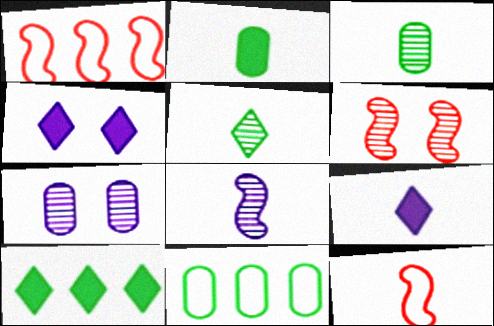[[1, 3, 4], 
[3, 9, 12], 
[6, 9, 11], 
[7, 10, 12]]